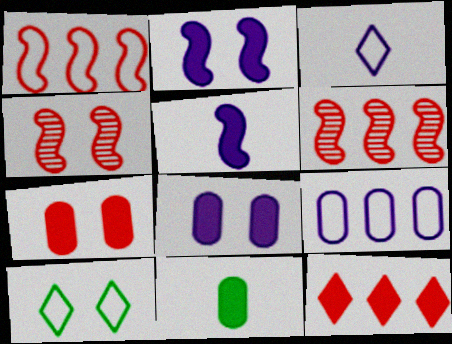[[2, 11, 12], 
[4, 8, 10]]